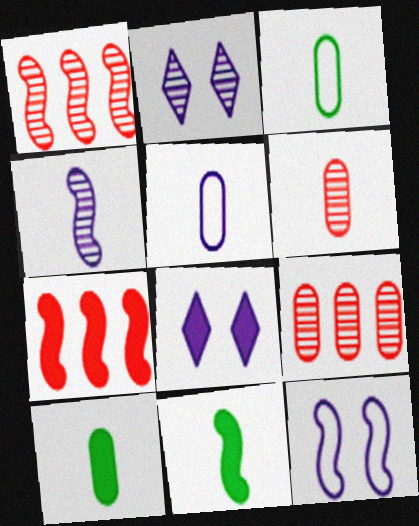[[1, 3, 8], 
[1, 11, 12], 
[2, 3, 7], 
[5, 6, 10], 
[7, 8, 10]]